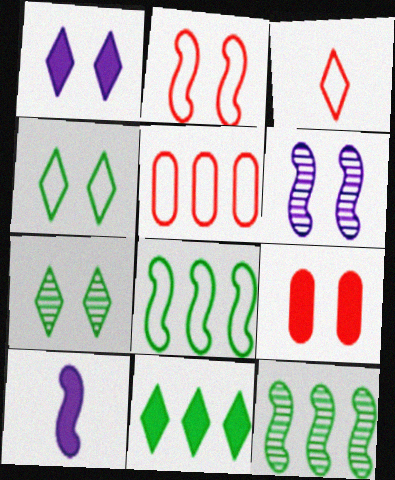[[2, 3, 5], 
[2, 10, 12], 
[4, 6, 9], 
[5, 7, 10], 
[9, 10, 11]]